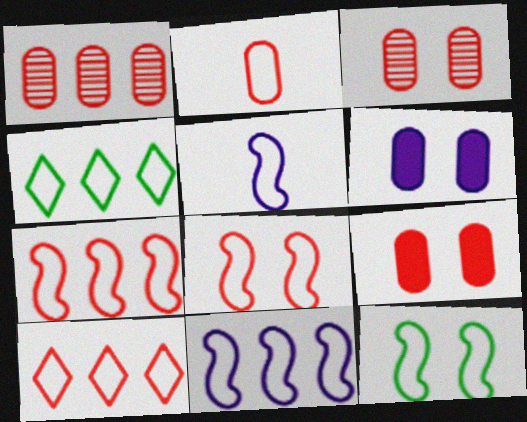[[1, 2, 9], 
[2, 8, 10], 
[5, 7, 12]]